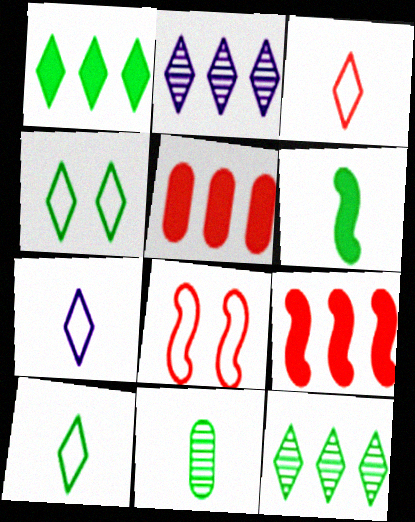[[3, 7, 10], 
[6, 10, 11]]